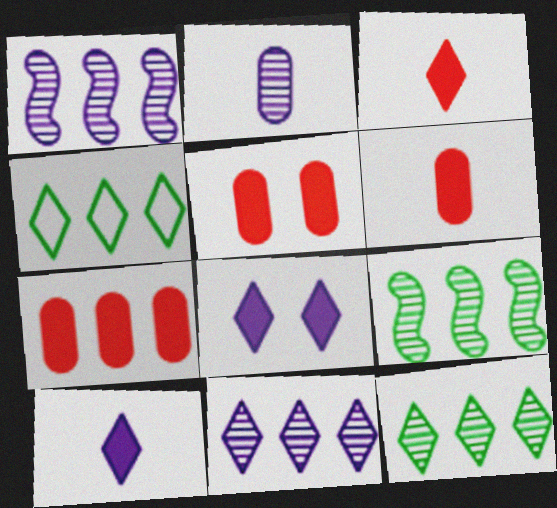[[1, 4, 7], 
[5, 6, 7]]